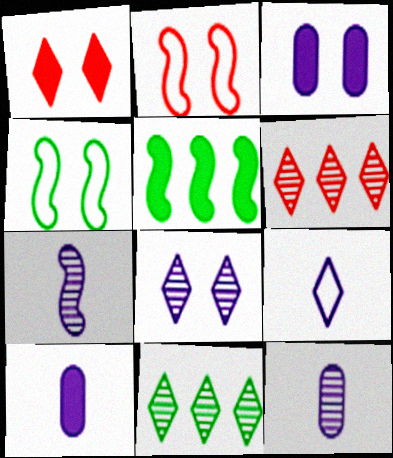[[1, 5, 10], 
[1, 9, 11], 
[2, 5, 7], 
[2, 10, 11], 
[4, 6, 10], 
[7, 9, 10]]